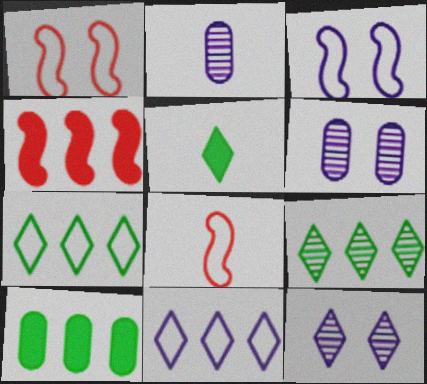[[2, 5, 8], 
[8, 10, 12]]